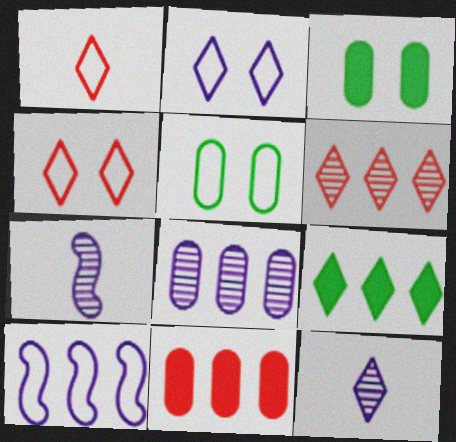[[1, 5, 10], 
[4, 9, 12]]